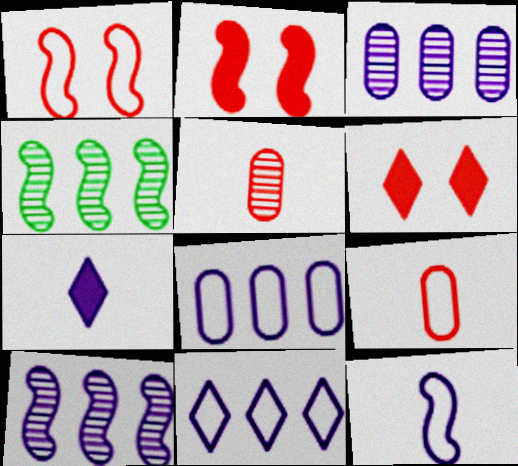[[2, 4, 12]]